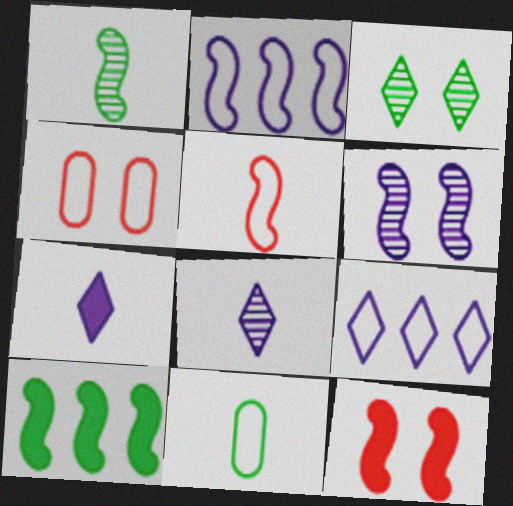[[1, 2, 12], 
[3, 10, 11], 
[4, 8, 10], 
[5, 6, 10]]